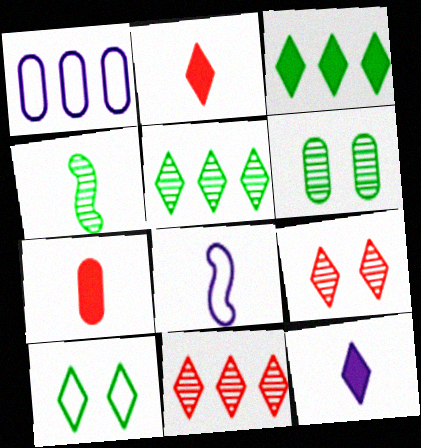[[1, 6, 7], 
[4, 5, 6], 
[10, 11, 12]]